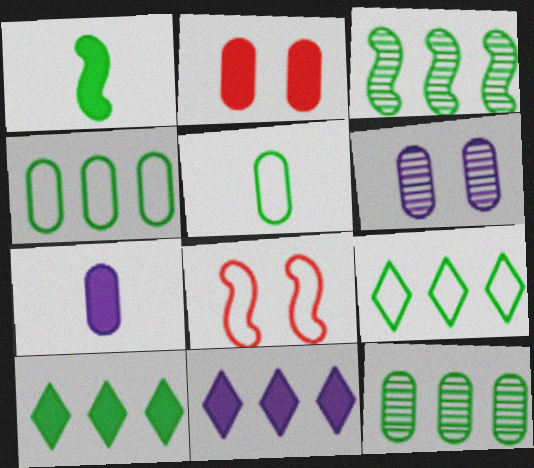[[1, 2, 11], 
[3, 4, 10]]